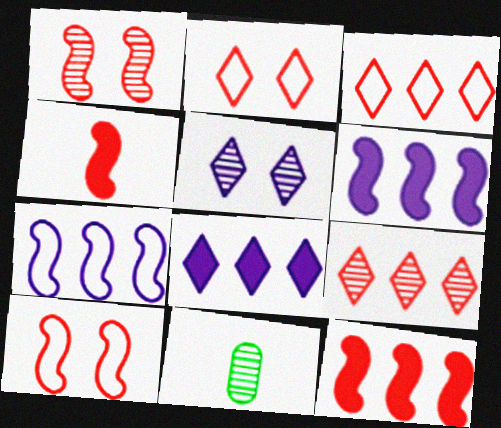[[2, 6, 11], 
[8, 10, 11]]